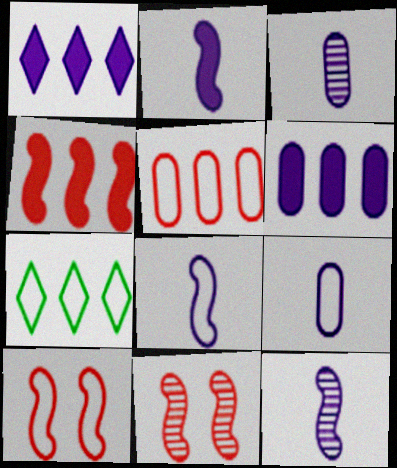[[2, 8, 12], 
[7, 9, 10]]